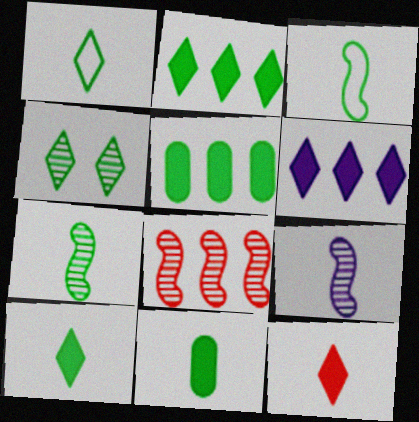[[1, 2, 4], 
[1, 7, 11], 
[3, 4, 5]]